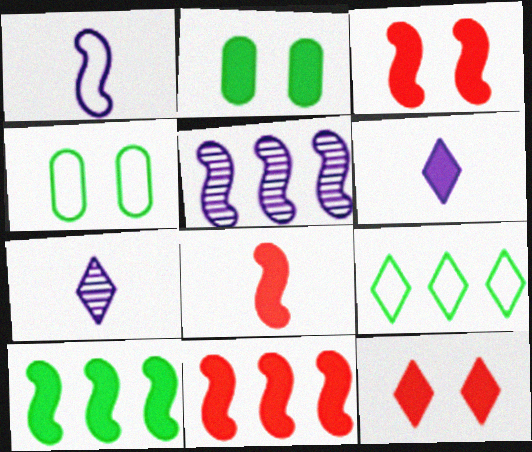[[2, 6, 11], 
[3, 8, 11], 
[4, 7, 11], 
[7, 9, 12]]